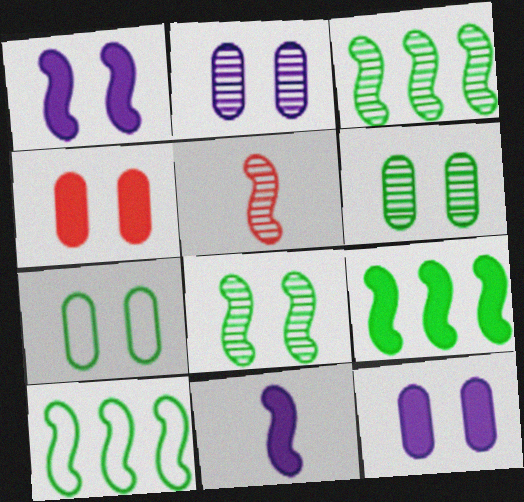[[1, 5, 10], 
[2, 4, 7], 
[3, 9, 10]]